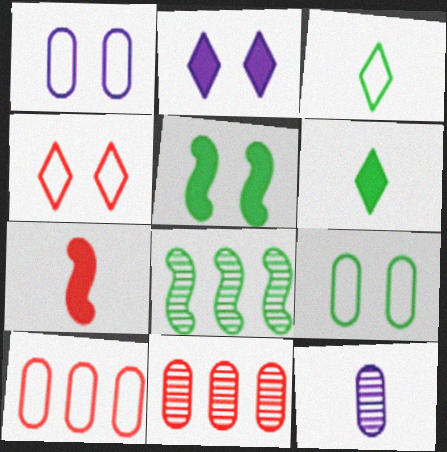[[3, 7, 12], 
[4, 7, 11], 
[6, 8, 9]]